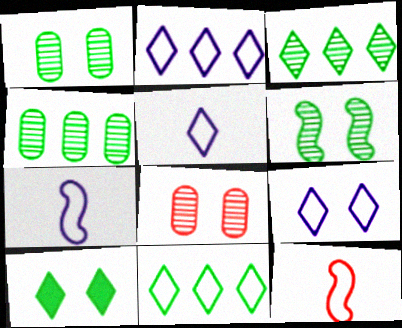[[2, 5, 9]]